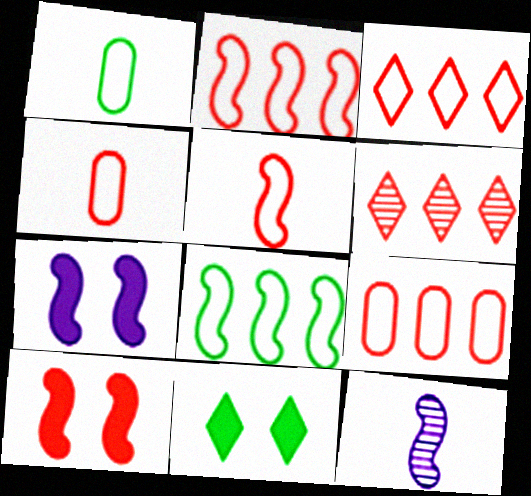[[1, 6, 7], 
[2, 3, 9], 
[4, 6, 10], 
[8, 10, 12], 
[9, 11, 12]]